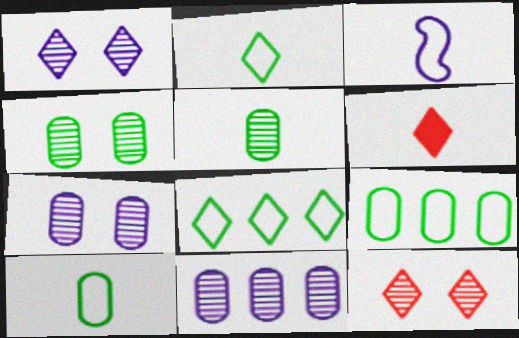[[1, 6, 8], 
[3, 5, 6]]